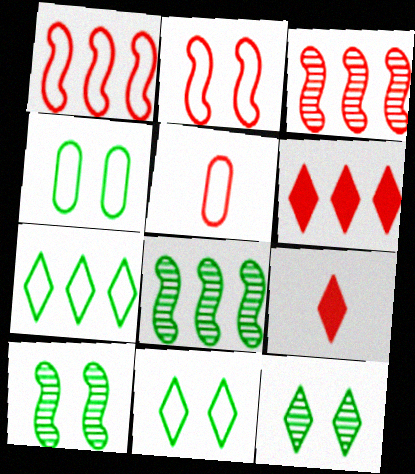[]